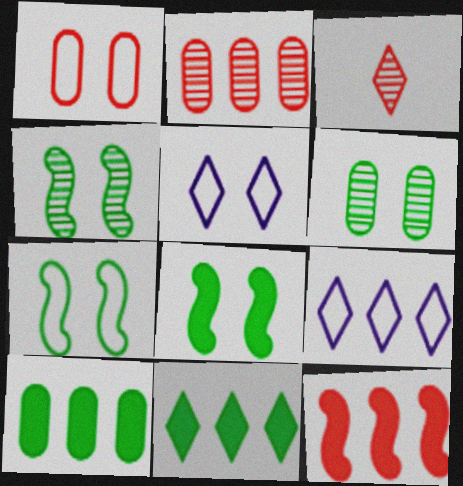[[1, 3, 12], 
[1, 5, 7], 
[3, 5, 11], 
[4, 7, 8]]